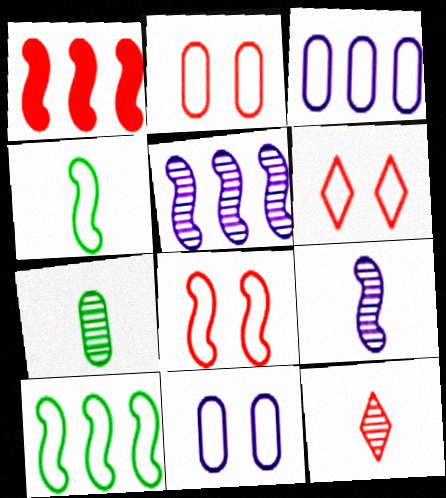[[1, 2, 12], 
[1, 5, 10], 
[2, 6, 8], 
[3, 4, 6], 
[7, 9, 12]]